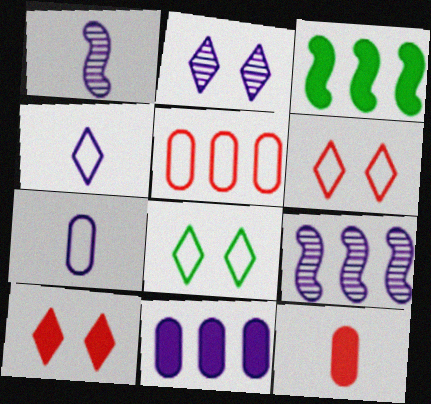[[2, 8, 10], 
[8, 9, 12]]